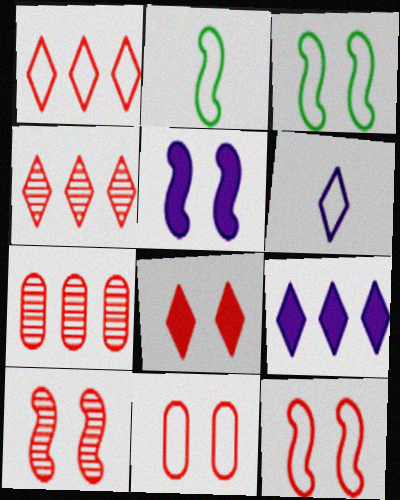[[3, 5, 10], 
[8, 10, 11]]